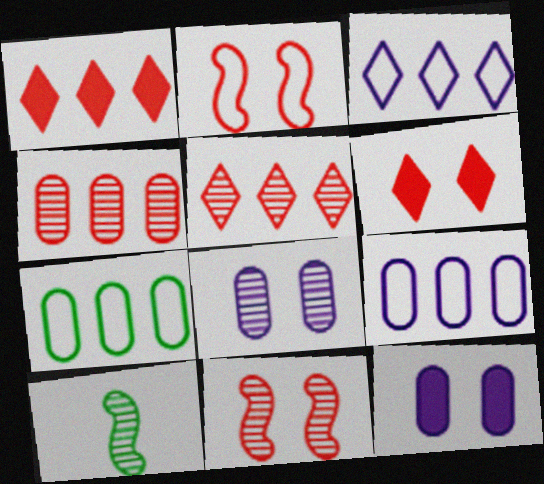[[5, 8, 10], 
[6, 9, 10]]